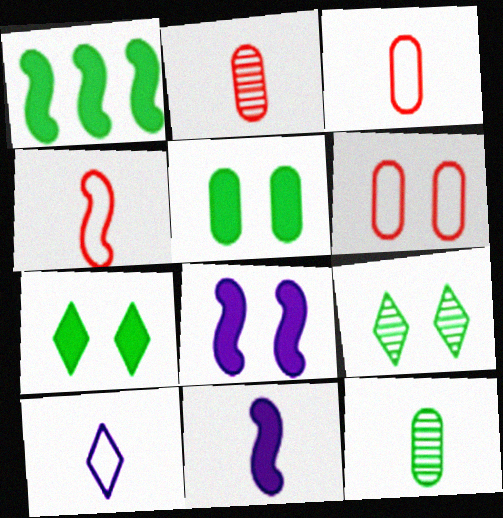[[6, 8, 9]]